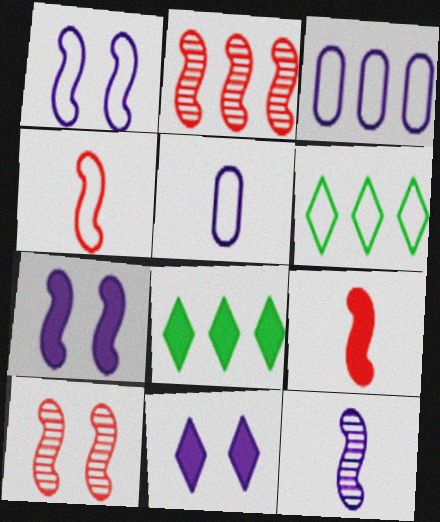[[2, 3, 8], 
[3, 11, 12], 
[5, 8, 10]]